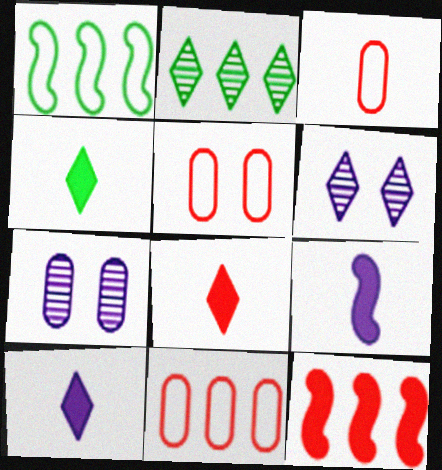[[1, 7, 8], 
[2, 5, 9], 
[3, 5, 11], 
[4, 8, 10]]